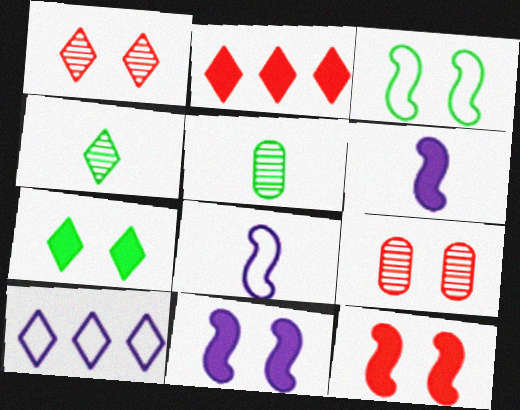[[5, 10, 12]]